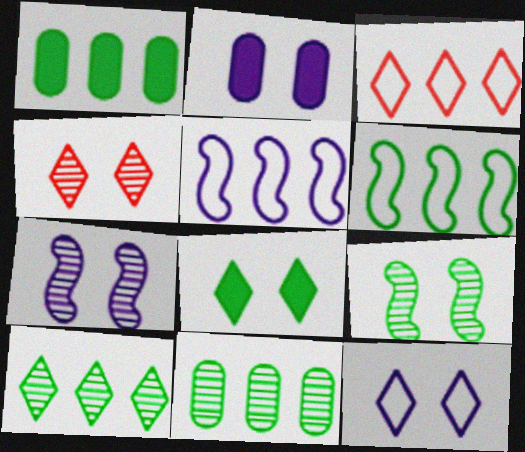[[1, 6, 10], 
[2, 7, 12], 
[4, 8, 12]]